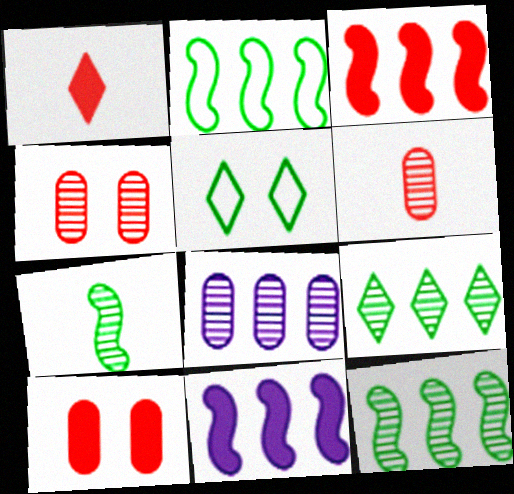[[1, 3, 10], 
[5, 6, 11]]